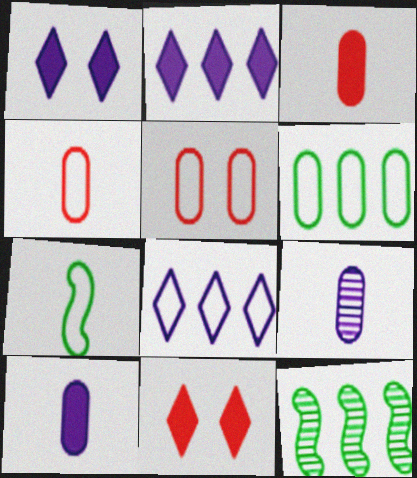[[1, 4, 12], 
[5, 7, 8]]